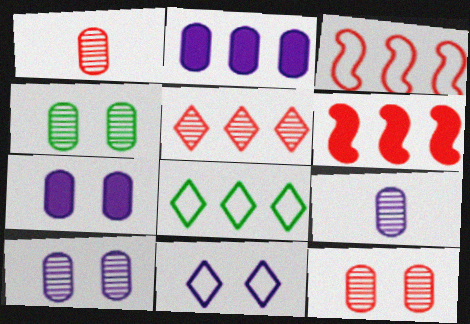[[4, 10, 12]]